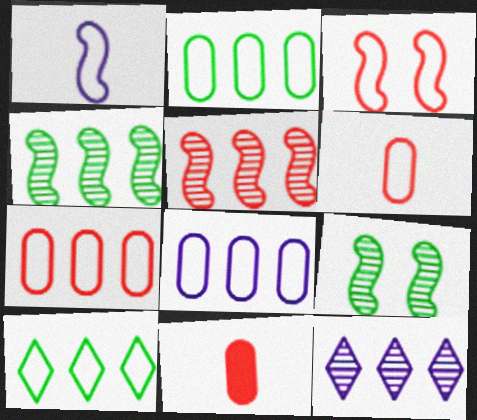[[2, 7, 8]]